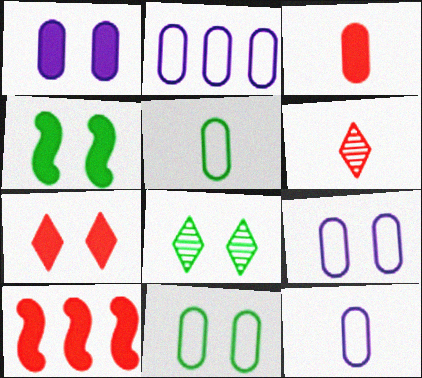[[1, 4, 7], 
[2, 4, 6], 
[2, 9, 12], 
[3, 7, 10], 
[4, 8, 11], 
[8, 10, 12]]